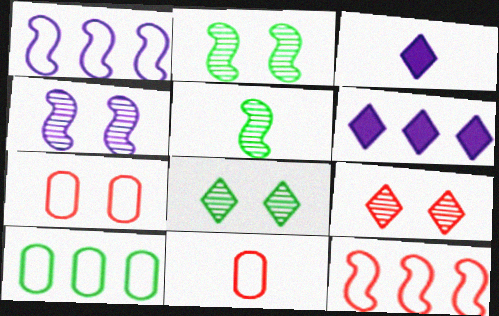[[2, 6, 11], 
[3, 5, 11], 
[5, 6, 7]]